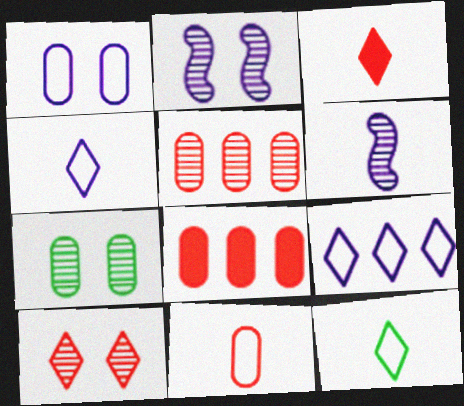[[2, 7, 10], 
[2, 8, 12]]